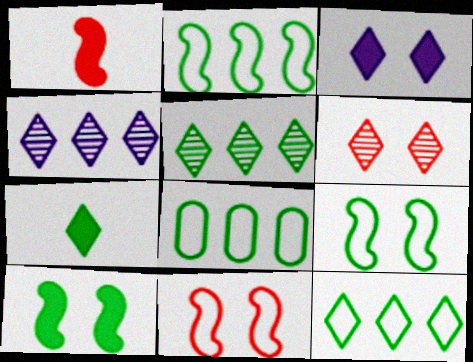[[2, 8, 12]]